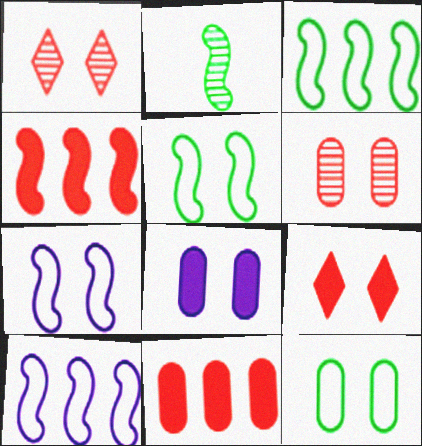[[1, 5, 8], 
[2, 4, 7], 
[6, 8, 12]]